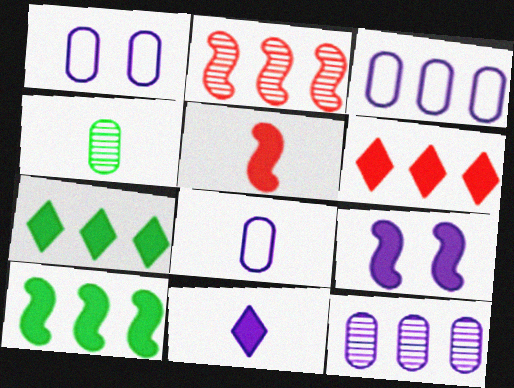[[1, 3, 8], 
[2, 3, 7], 
[5, 9, 10]]